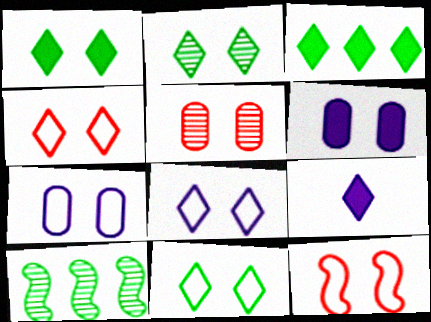[[1, 2, 11], 
[2, 6, 12], 
[4, 8, 11], 
[7, 11, 12]]